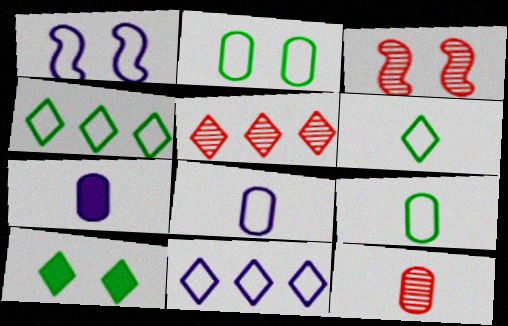[[1, 8, 11], 
[3, 4, 7], 
[3, 5, 12], 
[7, 9, 12]]